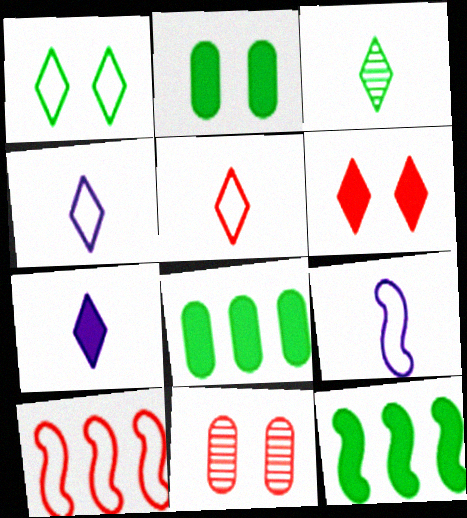[[3, 5, 7], 
[4, 11, 12]]